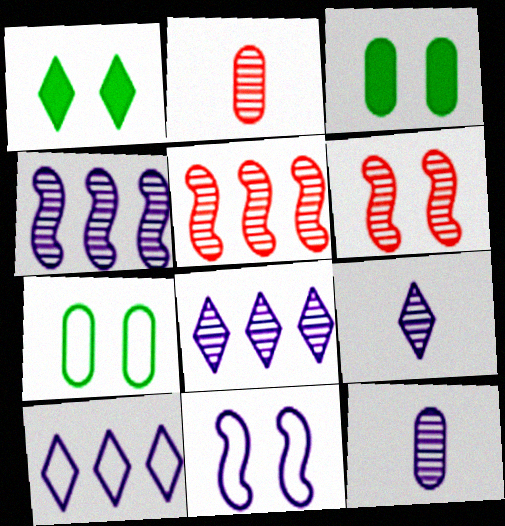[]